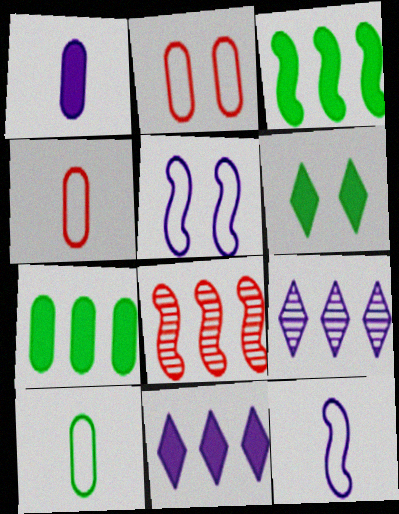[[1, 5, 9]]